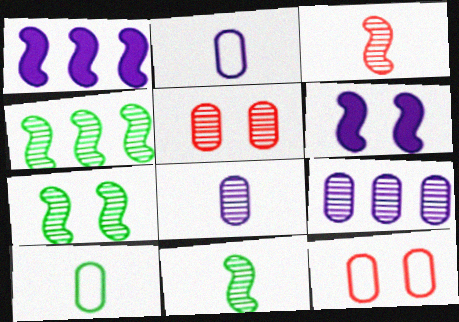[[4, 7, 11]]